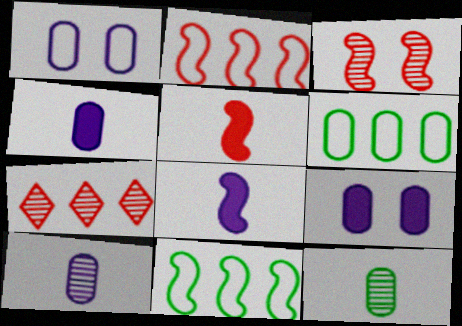[[2, 3, 5], 
[3, 8, 11]]